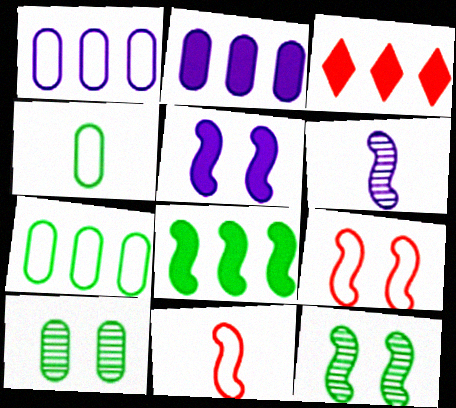[[2, 3, 8], 
[5, 9, 12], 
[6, 8, 9]]